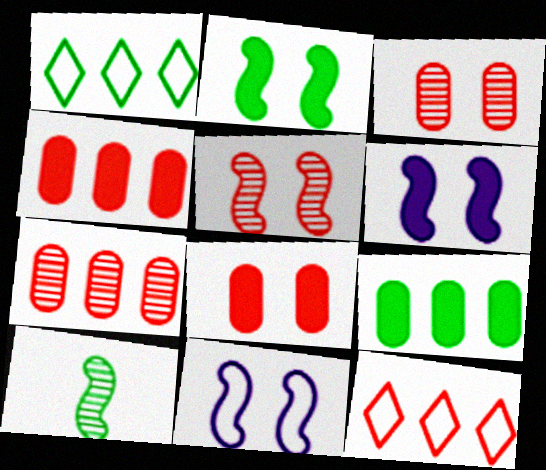[[2, 5, 11]]